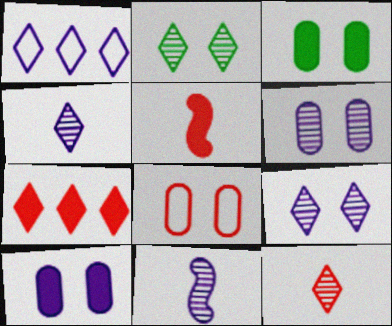[[1, 10, 11], 
[3, 6, 8]]